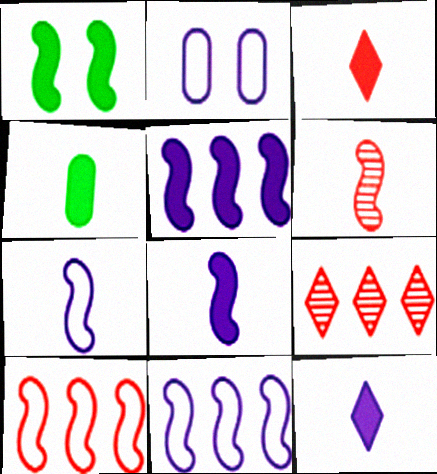[[1, 6, 11], 
[3, 4, 8]]